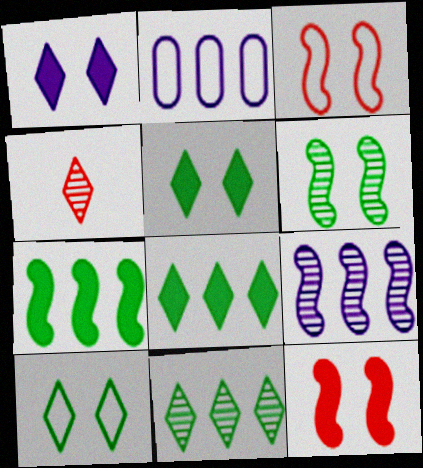[]